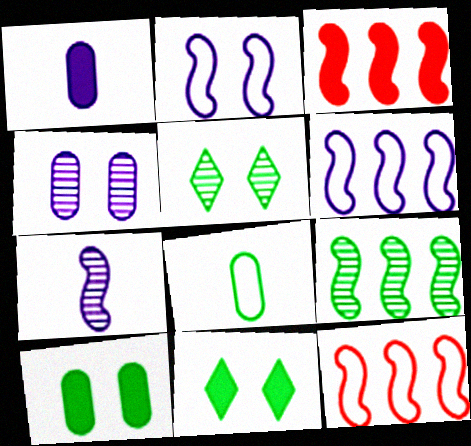[[1, 3, 11], 
[1, 5, 12], 
[3, 6, 9], 
[8, 9, 11]]